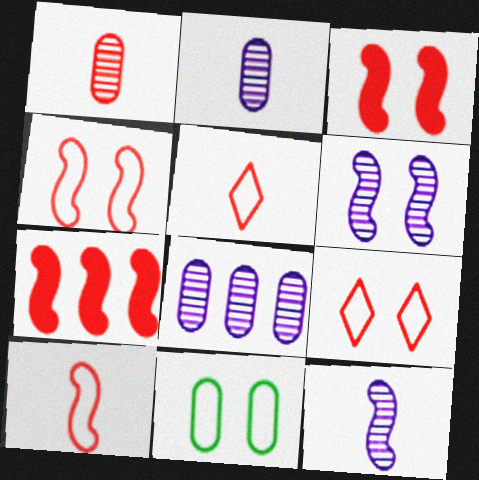[[1, 7, 9]]